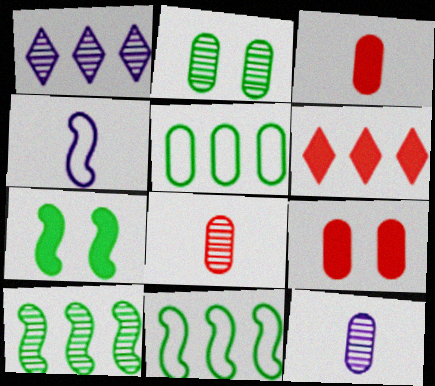[[2, 4, 6], 
[5, 9, 12]]